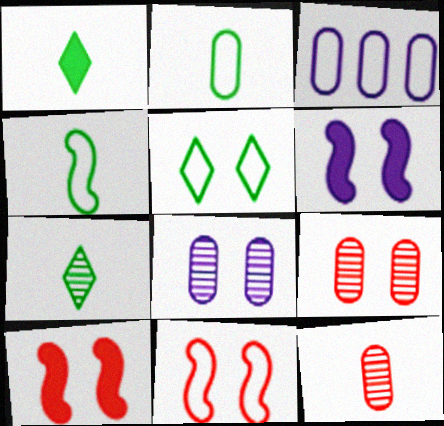[[3, 7, 10], 
[5, 6, 9], 
[5, 8, 10]]